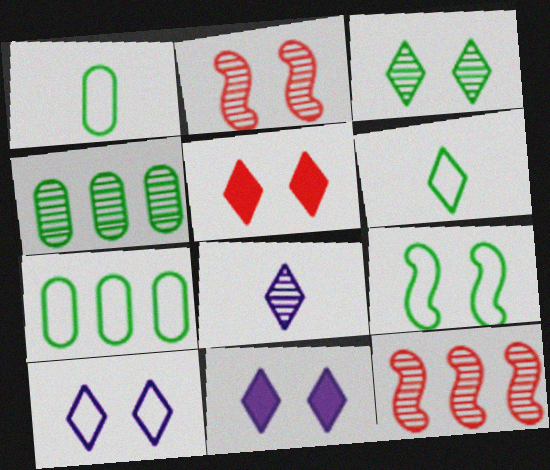[[1, 11, 12], 
[2, 4, 8], 
[3, 5, 10], 
[6, 7, 9]]